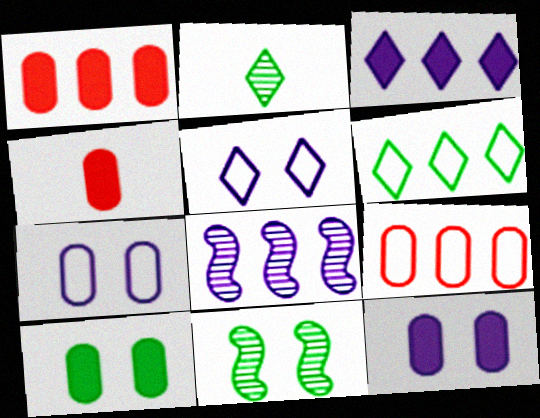[[1, 6, 8]]